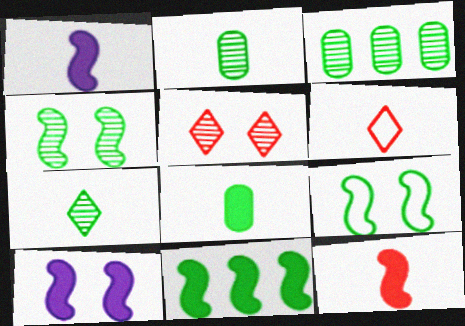[[1, 2, 6], 
[3, 4, 7], 
[3, 6, 10], 
[10, 11, 12]]